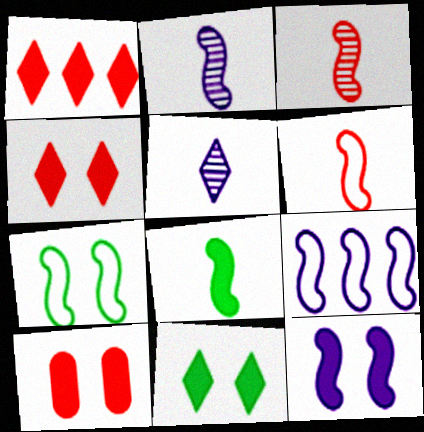[[2, 6, 8], 
[2, 9, 12], 
[6, 7, 9], 
[10, 11, 12]]